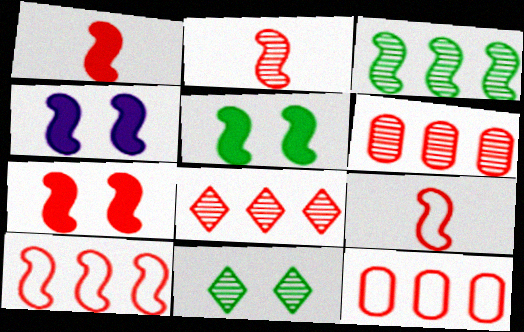[[1, 2, 9], 
[2, 7, 10], 
[3, 4, 9], 
[4, 5, 7]]